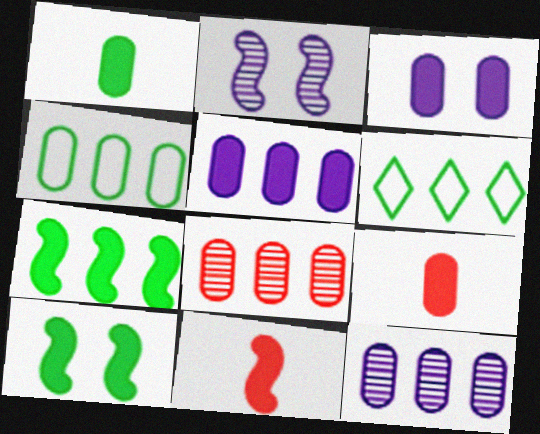[[2, 6, 9], 
[4, 5, 8]]